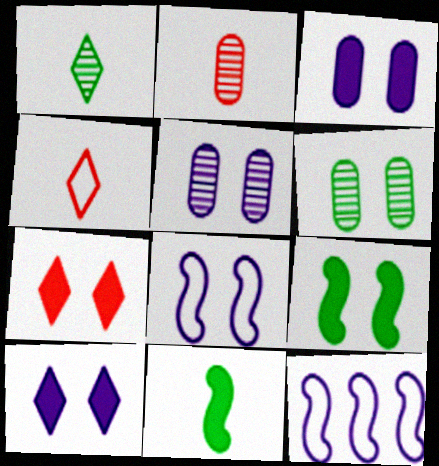[[3, 7, 9], 
[5, 8, 10], 
[6, 7, 8]]